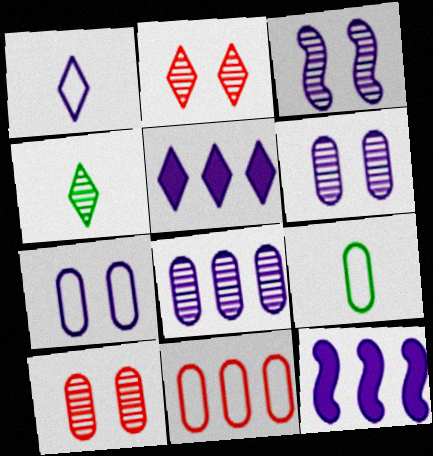[[1, 6, 12], 
[2, 9, 12], 
[7, 9, 11]]